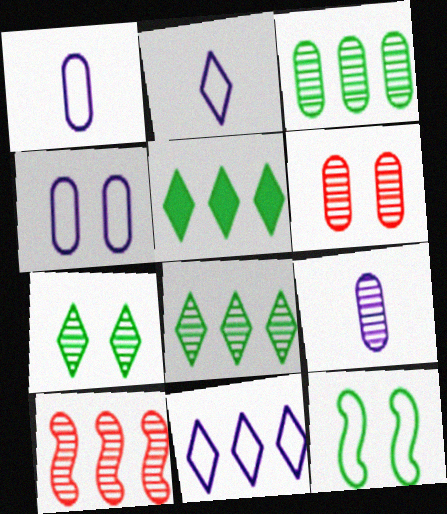[[3, 6, 9], 
[7, 9, 10]]